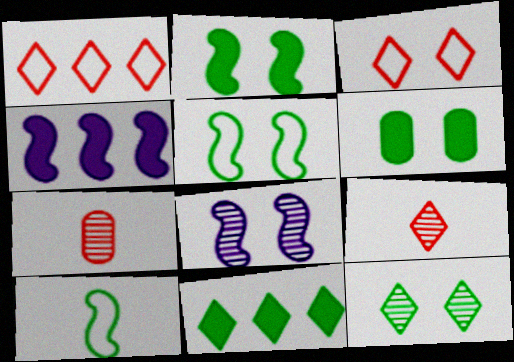[[3, 6, 8], 
[5, 6, 12]]